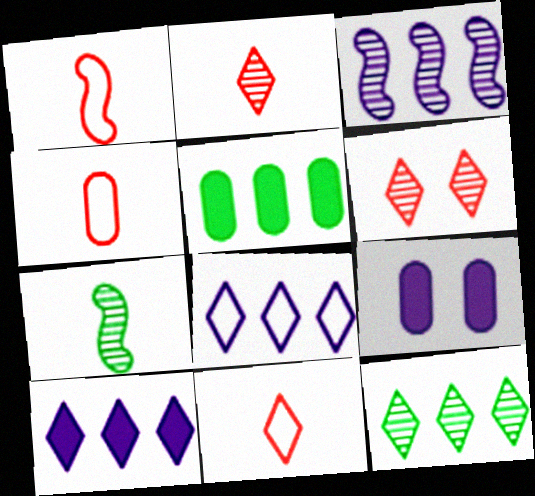[[1, 4, 11], 
[1, 9, 12]]